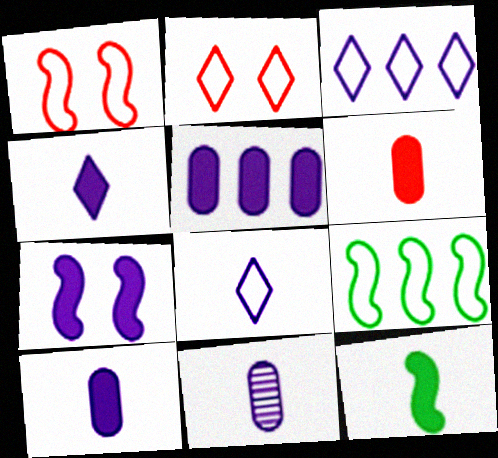[[3, 7, 11], 
[4, 5, 7], 
[4, 6, 12]]